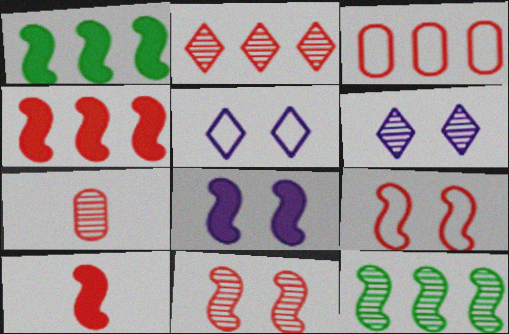[[1, 5, 7], 
[1, 8, 10], 
[2, 3, 4], 
[2, 7, 11], 
[6, 7, 12]]